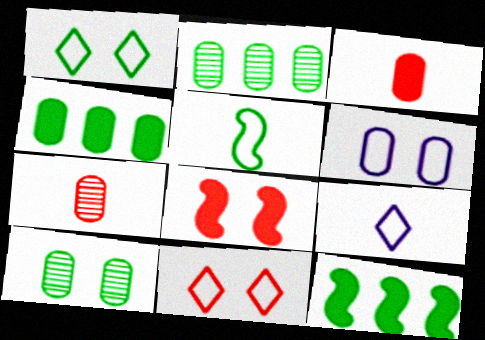[[2, 3, 6], 
[2, 8, 9], 
[4, 6, 7]]